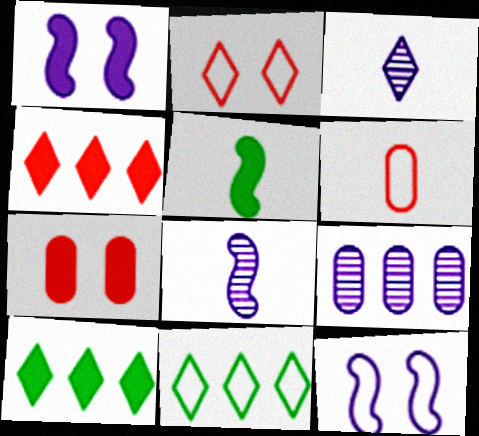[[2, 3, 10], 
[2, 5, 9], 
[3, 5, 6], 
[6, 11, 12], 
[7, 8, 11]]